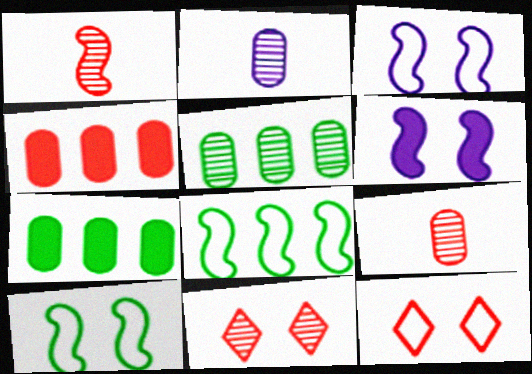[[1, 4, 12], 
[1, 6, 8]]